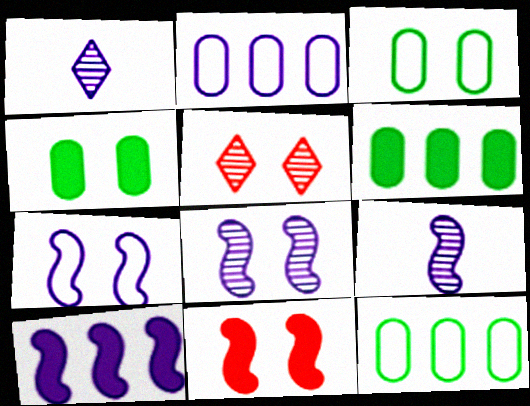[[1, 11, 12], 
[4, 5, 7], 
[7, 9, 10]]